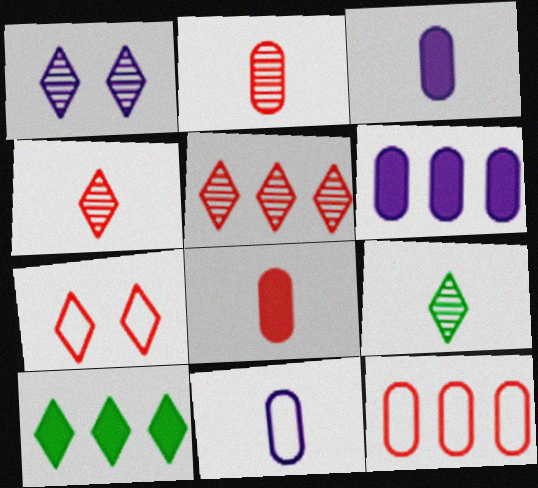[[1, 5, 9]]